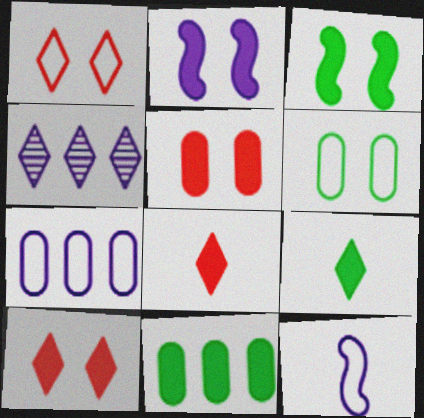[[1, 4, 9], 
[2, 8, 11], 
[3, 9, 11]]